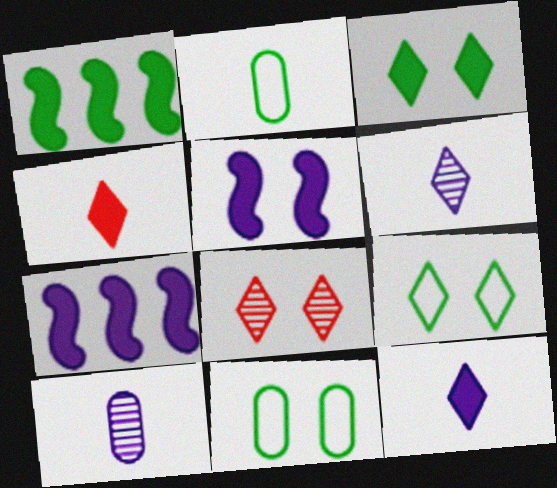[[2, 7, 8], 
[5, 8, 11]]